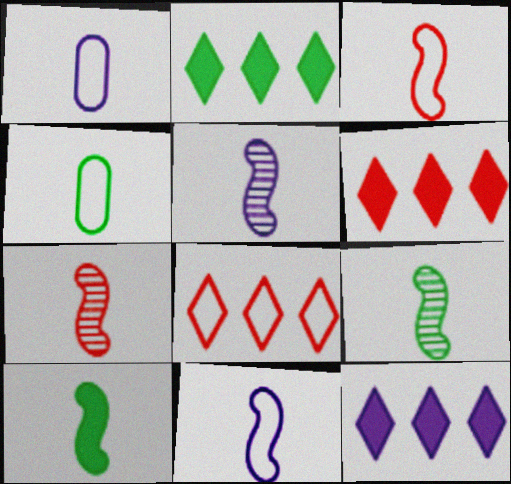[[2, 6, 12], 
[3, 5, 10], 
[5, 7, 9], 
[7, 10, 11]]